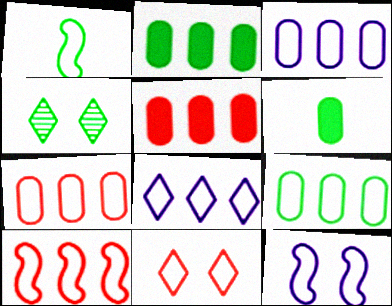[[1, 2, 4], 
[1, 3, 11], 
[1, 10, 12], 
[3, 7, 9], 
[8, 9, 10]]